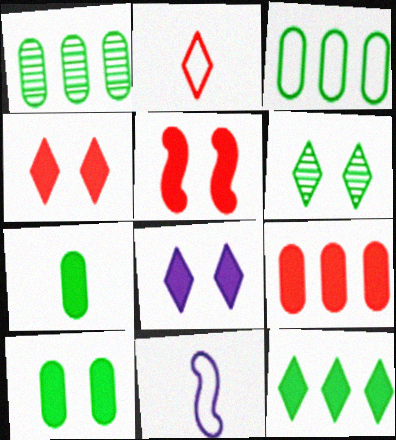[[1, 4, 11], 
[5, 8, 10], 
[6, 9, 11]]